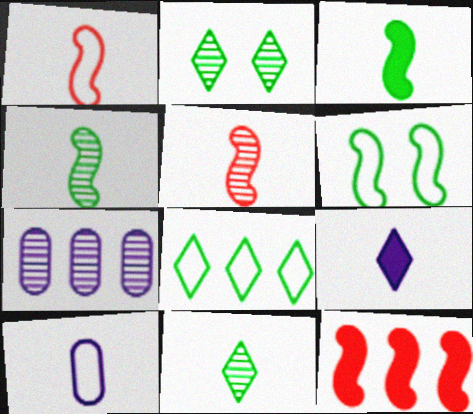[[2, 5, 7], 
[2, 10, 12], 
[7, 8, 12]]